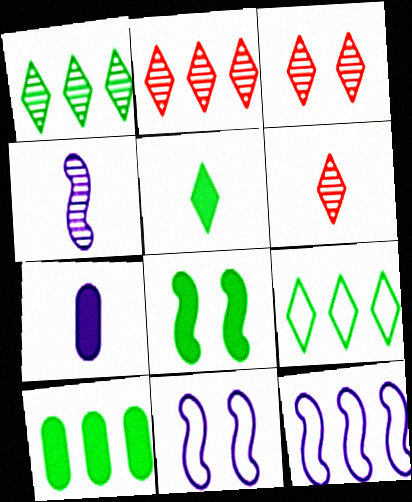[[2, 3, 6], 
[2, 10, 12], 
[5, 8, 10], 
[6, 10, 11]]